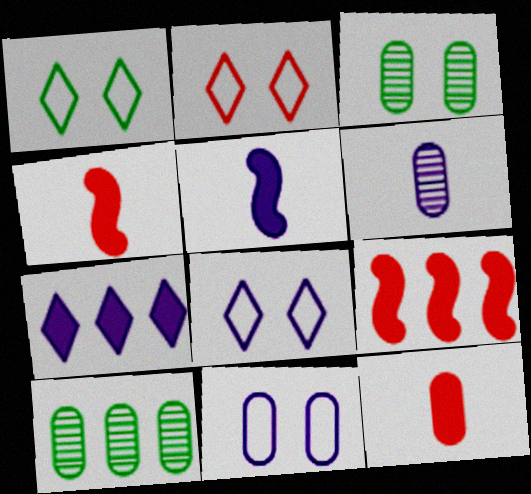[[1, 2, 8], 
[1, 6, 9], 
[2, 5, 10], 
[4, 8, 10], 
[10, 11, 12]]